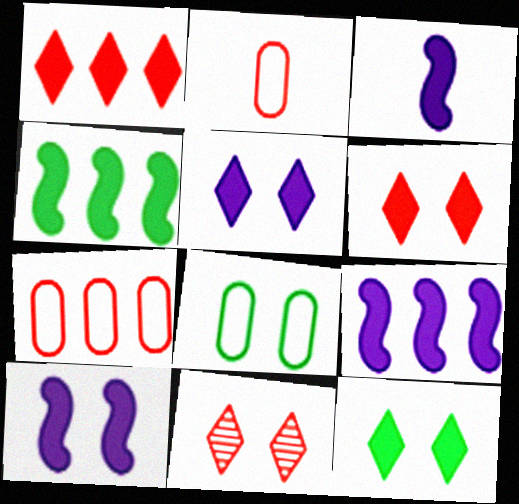[[3, 9, 10], 
[5, 6, 12], 
[8, 10, 11]]